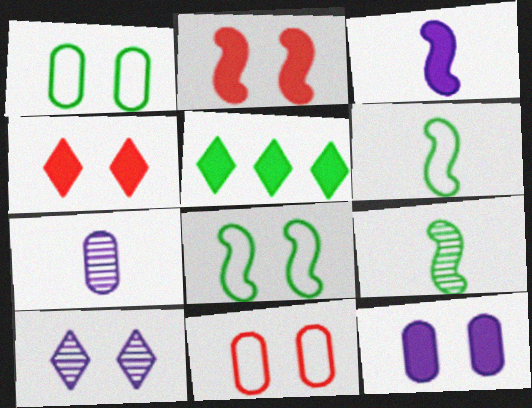[[1, 2, 10], 
[1, 5, 9]]